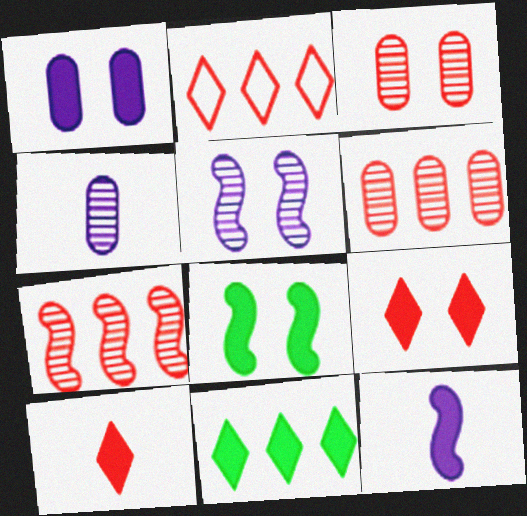[[1, 8, 9], 
[2, 4, 8]]